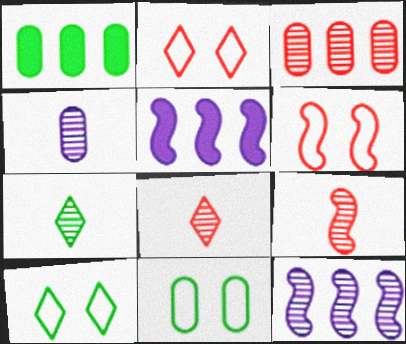[[4, 7, 9], 
[5, 8, 11]]